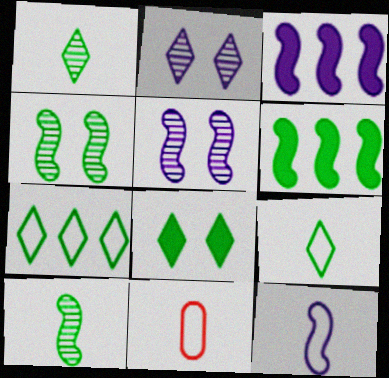[[1, 7, 8], 
[2, 6, 11], 
[3, 5, 12], 
[9, 11, 12]]